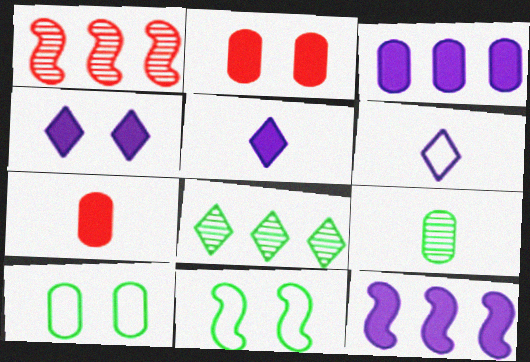[[1, 5, 10]]